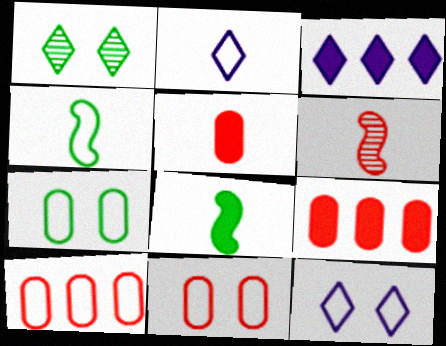[[3, 6, 7], 
[4, 10, 12]]